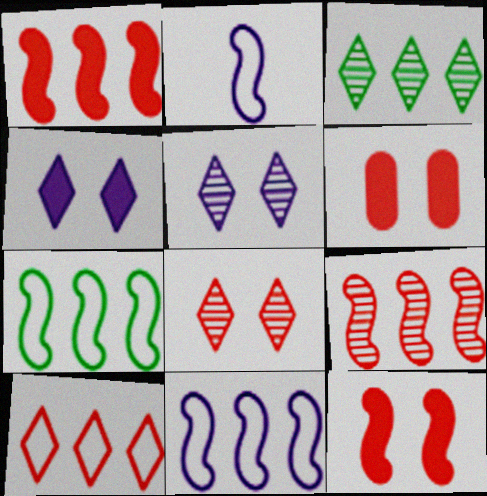[[2, 3, 6]]